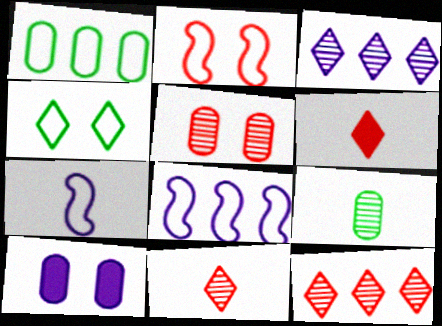[[3, 4, 6], 
[3, 7, 10], 
[6, 7, 9]]